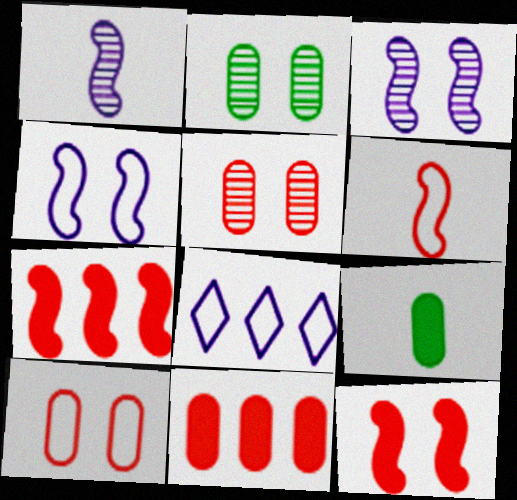[]